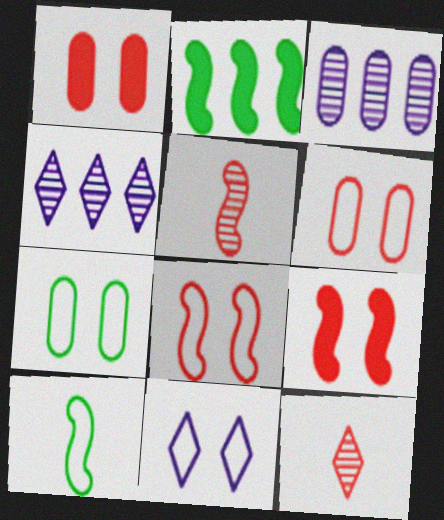[[1, 4, 10], 
[7, 8, 11]]